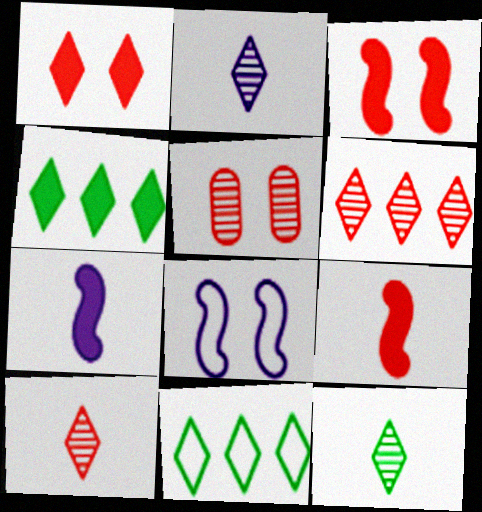[[1, 2, 11], 
[2, 10, 12], 
[5, 7, 11]]